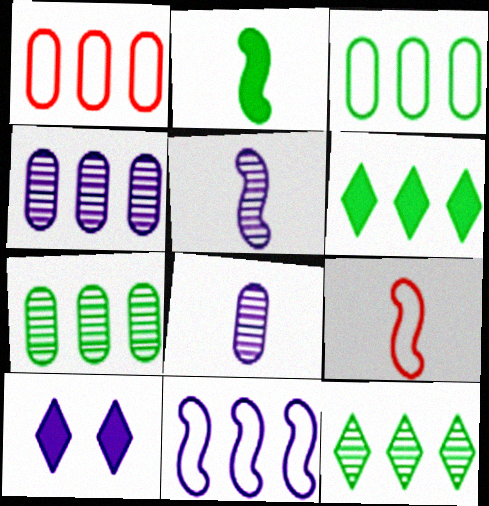[[2, 5, 9], 
[7, 9, 10], 
[8, 10, 11]]